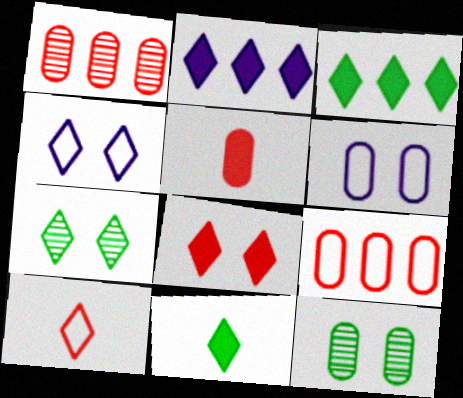[[2, 7, 10], 
[2, 8, 11], 
[4, 7, 8]]